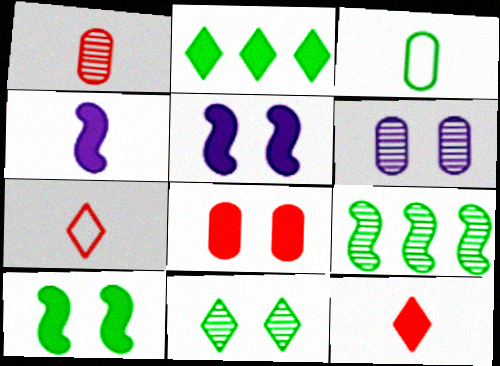[[2, 4, 8]]